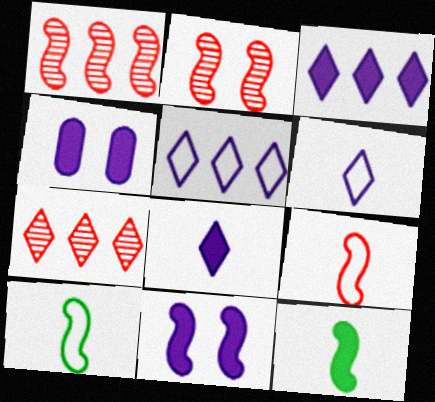[[1, 10, 11], 
[4, 7, 10]]